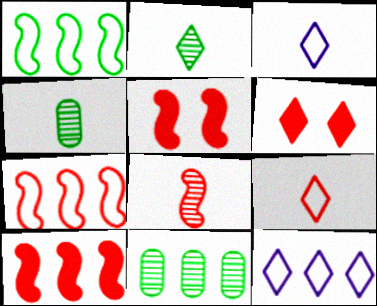[[2, 6, 12], 
[3, 5, 11], 
[4, 5, 12], 
[5, 7, 8], 
[10, 11, 12]]